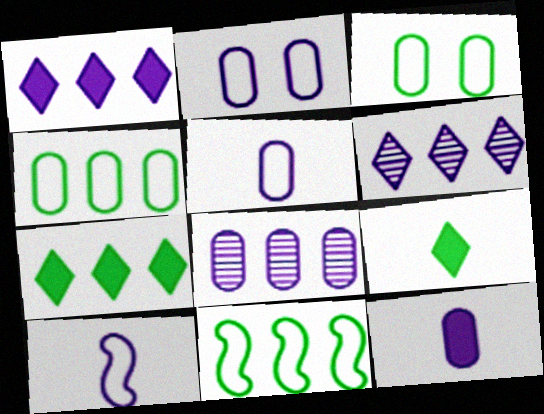[[2, 8, 12]]